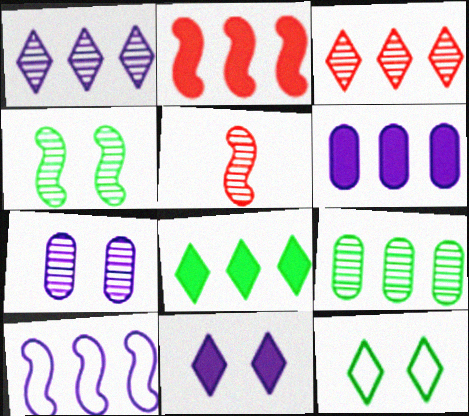[[1, 6, 10], 
[2, 6, 8], 
[5, 6, 12]]